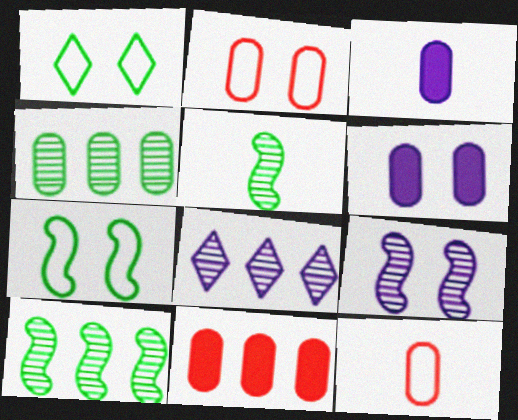[[2, 3, 4], 
[4, 6, 12]]